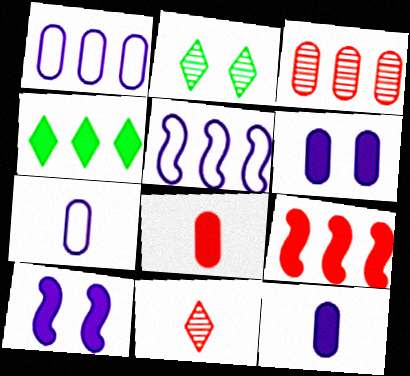[[2, 5, 8], 
[2, 7, 9], 
[3, 4, 5], 
[4, 8, 10]]